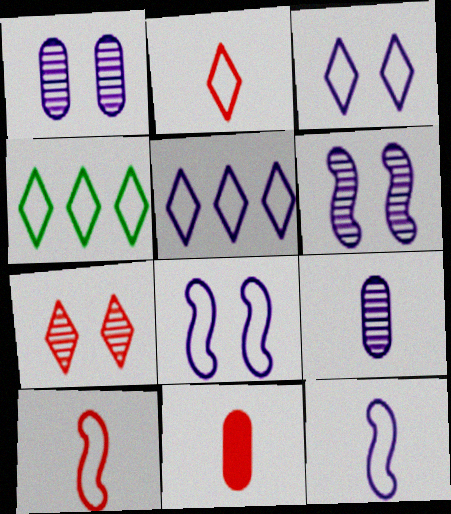[[2, 3, 4], 
[4, 6, 11]]